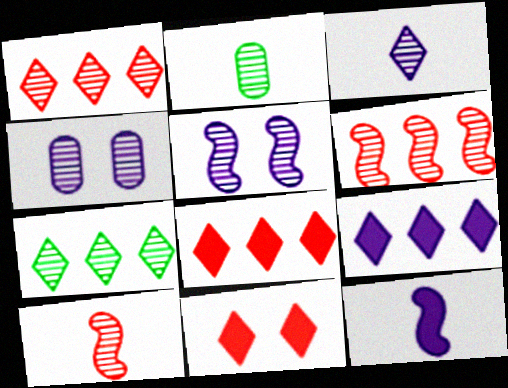[[1, 2, 5], 
[2, 3, 10], 
[4, 7, 10]]